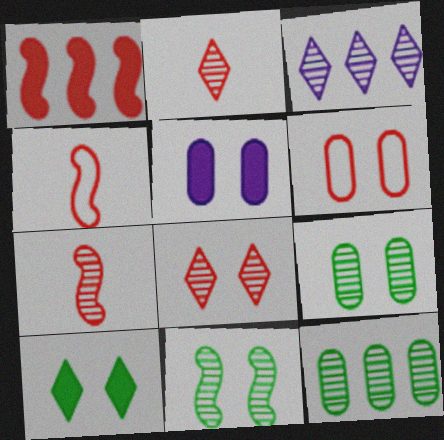[[1, 2, 6], 
[3, 7, 9], 
[5, 6, 9]]